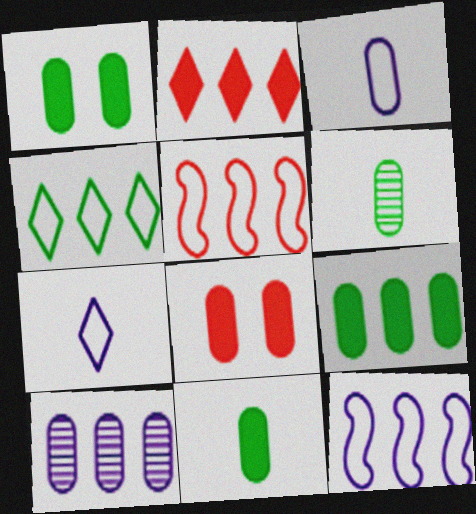[[1, 9, 11]]